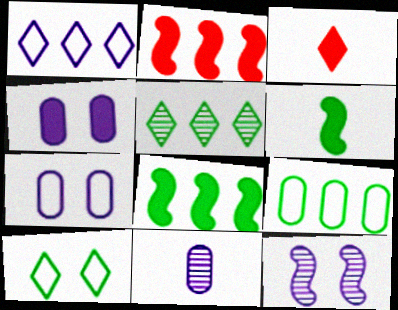[[2, 10, 11], 
[3, 4, 8], 
[3, 9, 12], 
[5, 8, 9]]